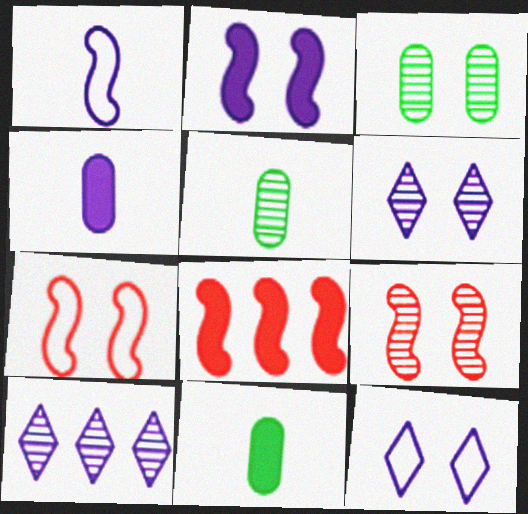[[3, 6, 9], 
[5, 8, 12], 
[5, 9, 10], 
[7, 10, 11]]